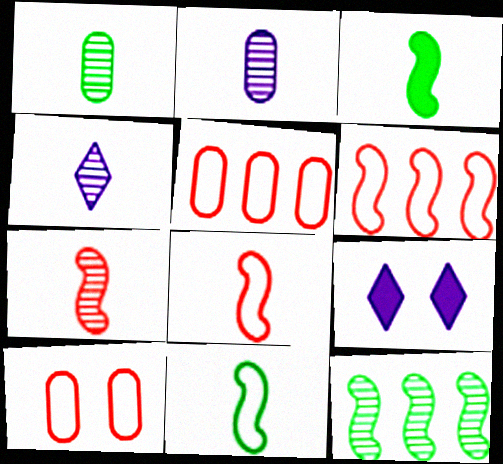[[1, 4, 7], 
[1, 6, 9]]